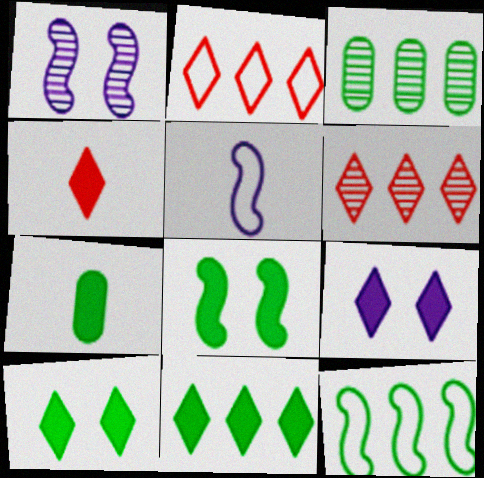[[1, 2, 7], 
[3, 11, 12], 
[4, 9, 11], 
[7, 8, 11]]